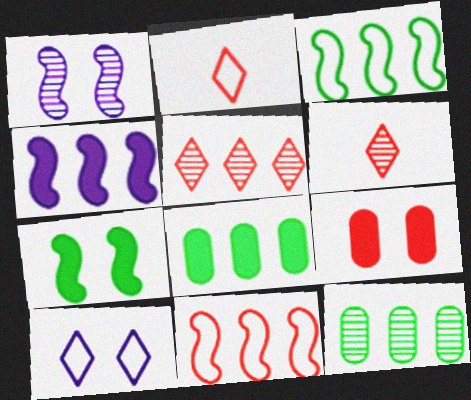[[1, 2, 8], 
[1, 6, 12], 
[6, 9, 11]]